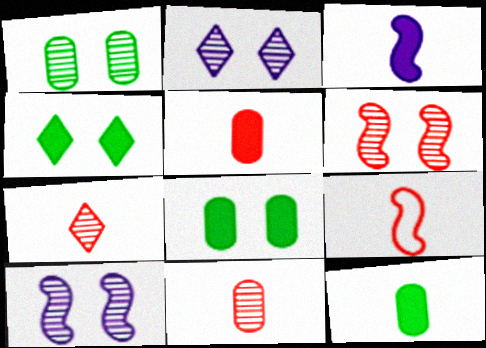[[1, 2, 6], 
[5, 7, 9]]